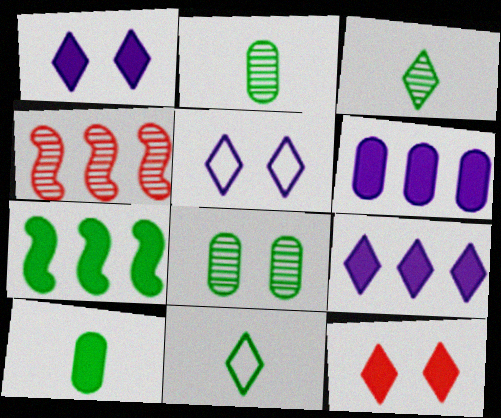[[4, 5, 10], 
[7, 8, 11]]